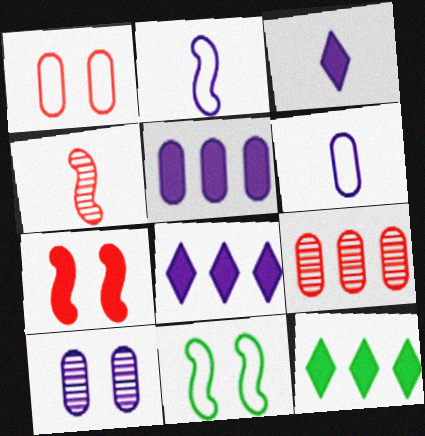[[2, 8, 10], 
[3, 9, 11], 
[5, 6, 10]]